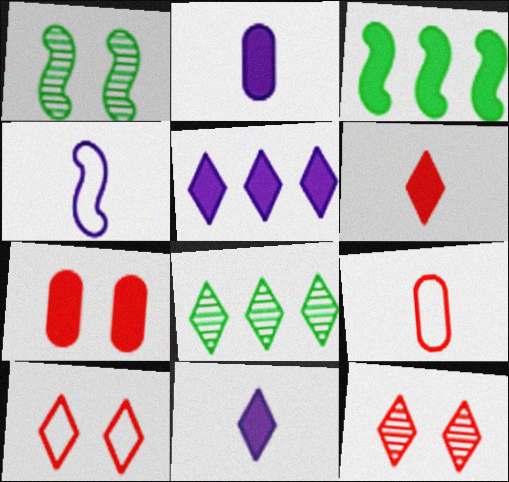[[1, 5, 9], 
[3, 7, 11], 
[4, 7, 8], 
[8, 10, 11]]